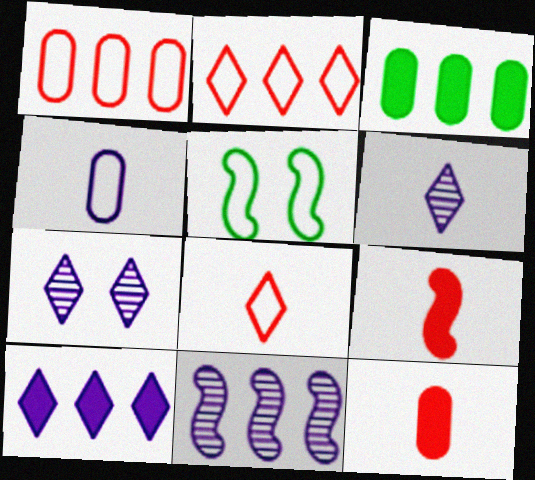[[2, 3, 11], 
[2, 4, 5], 
[5, 9, 11]]